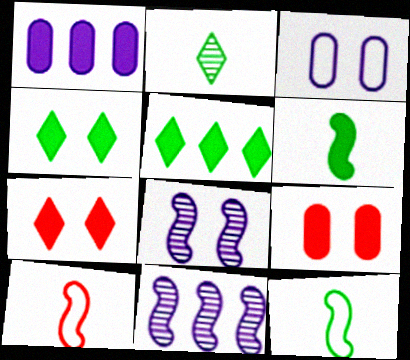[[1, 6, 7]]